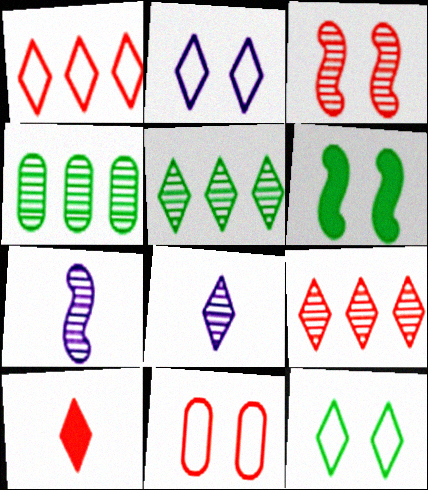[[2, 5, 10], 
[3, 4, 8]]